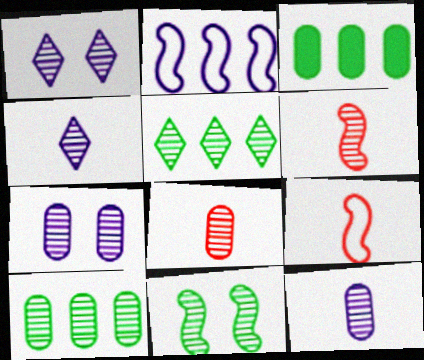[[1, 3, 9], 
[1, 6, 10], 
[5, 6, 7], 
[7, 8, 10]]